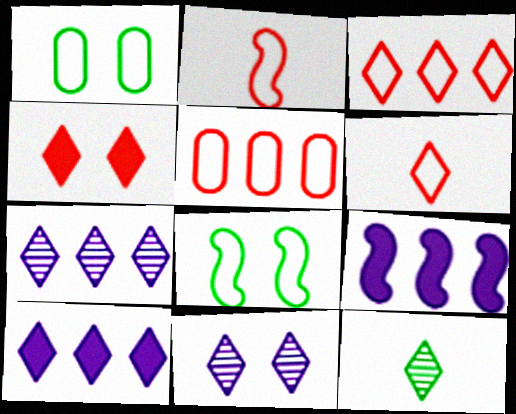[]